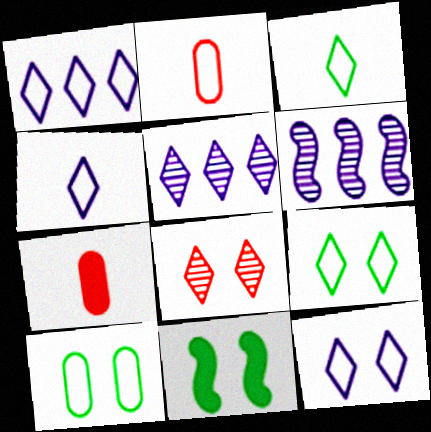[[1, 4, 12], 
[2, 5, 11], 
[6, 7, 9]]